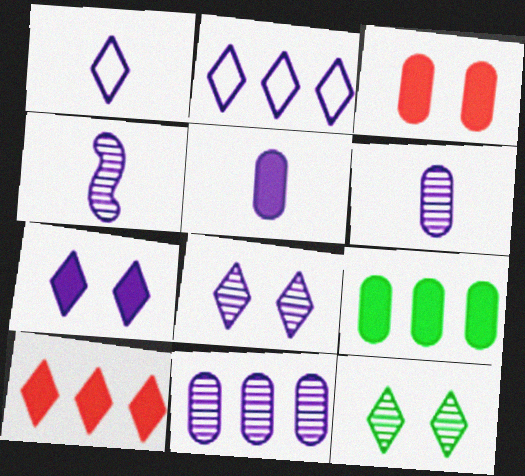[[1, 4, 5], 
[1, 10, 12], 
[3, 5, 9], 
[4, 8, 11]]